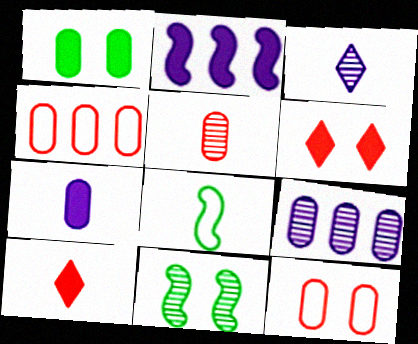[[1, 2, 10], 
[6, 8, 9]]